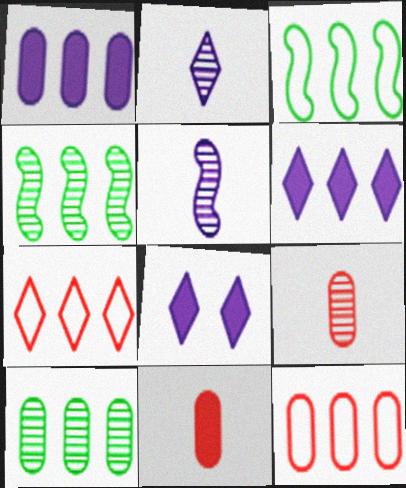[[1, 4, 7], 
[1, 10, 12], 
[3, 8, 9], 
[4, 6, 12]]